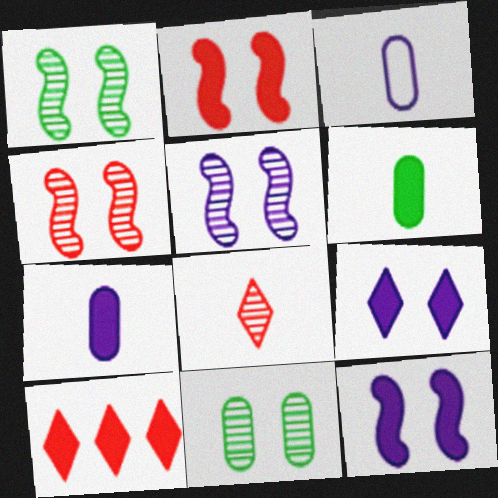[[1, 3, 10], 
[1, 4, 5], 
[6, 10, 12]]